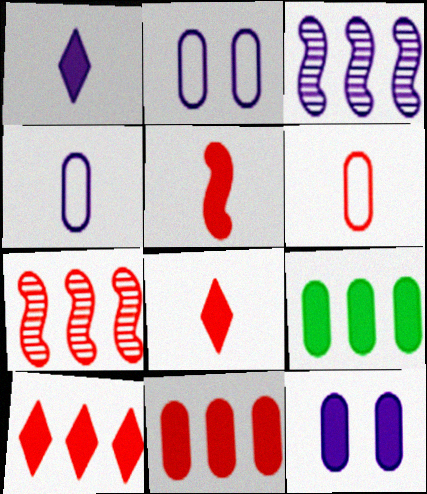[[1, 2, 3]]